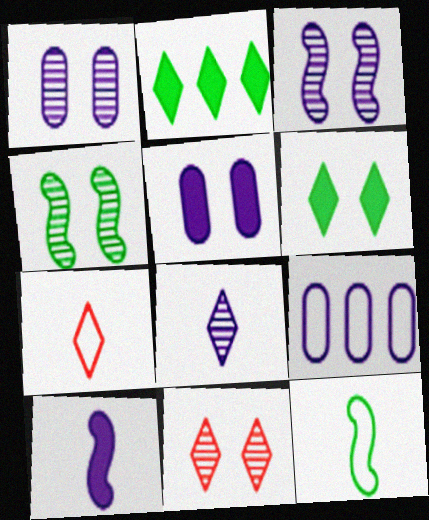[[1, 4, 11]]